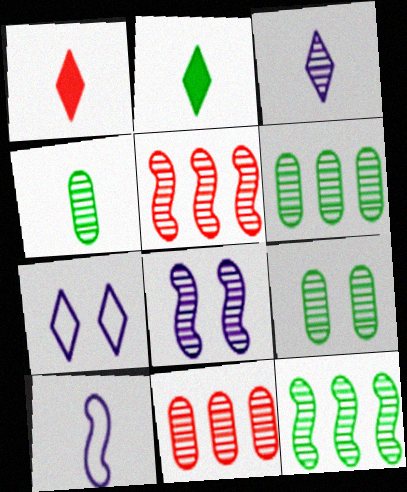[[1, 4, 10], 
[3, 5, 9], 
[4, 6, 9]]